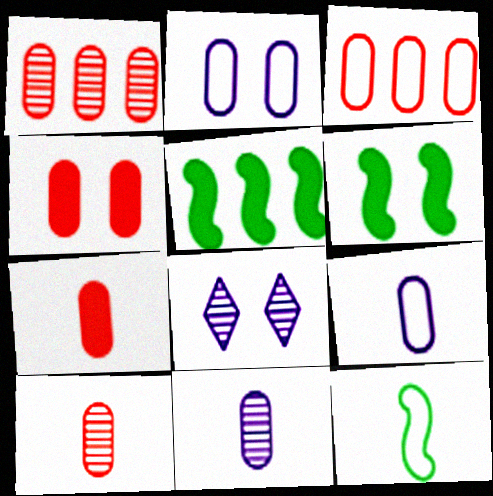[[3, 4, 10]]